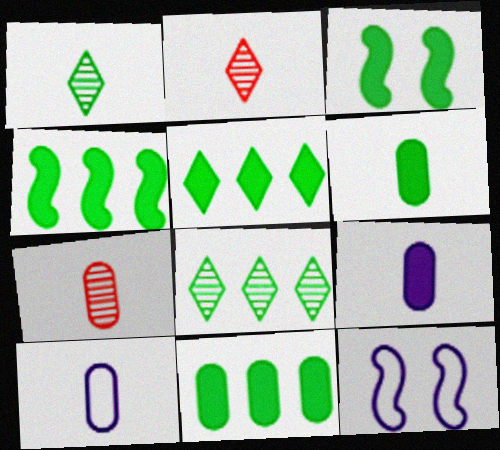[[2, 11, 12], 
[3, 5, 6], 
[4, 5, 11], 
[5, 7, 12], 
[6, 7, 10]]